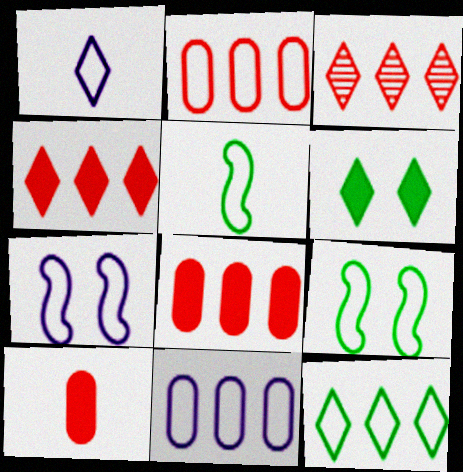[[1, 2, 9], 
[1, 3, 6], 
[1, 7, 11]]